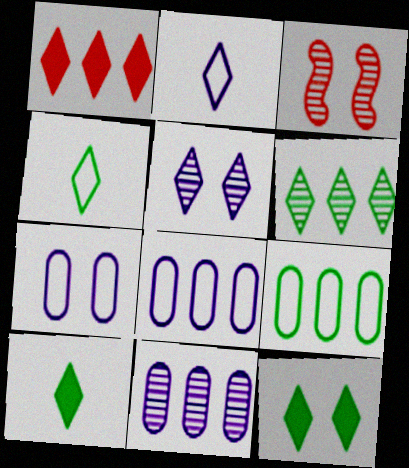[[1, 4, 5], 
[3, 7, 12], 
[3, 8, 10], 
[4, 6, 12]]